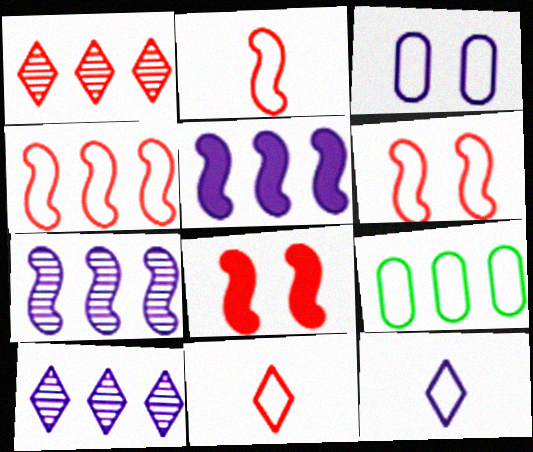[[1, 5, 9], 
[2, 4, 6], 
[6, 9, 12]]